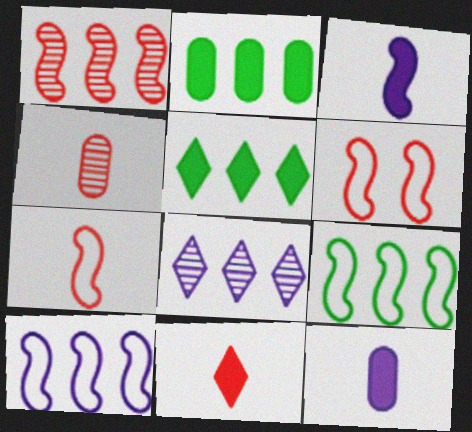[[4, 7, 11]]